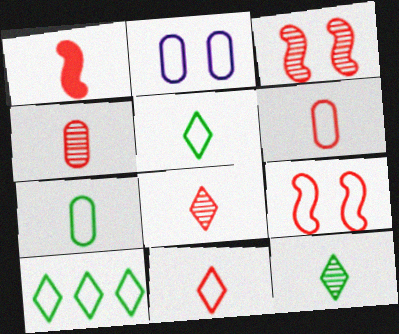[[1, 4, 11], 
[1, 6, 8]]